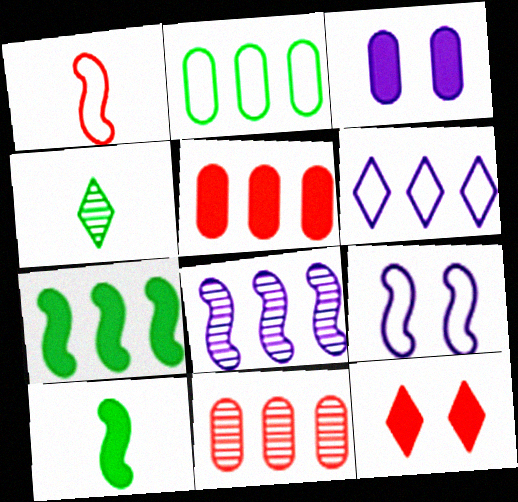[[1, 11, 12], 
[4, 5, 9], 
[4, 6, 12], 
[6, 7, 11]]